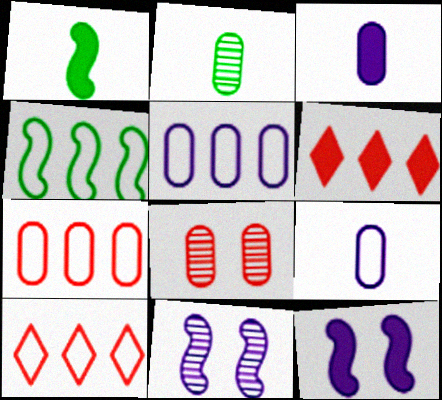[[2, 10, 12], 
[4, 5, 10]]